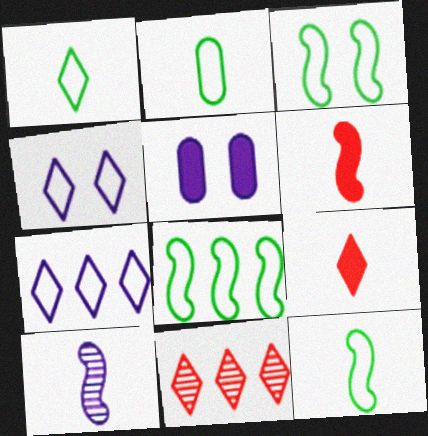[[1, 2, 12], 
[2, 9, 10], 
[3, 8, 12], 
[5, 7, 10], 
[5, 11, 12], 
[6, 10, 12]]